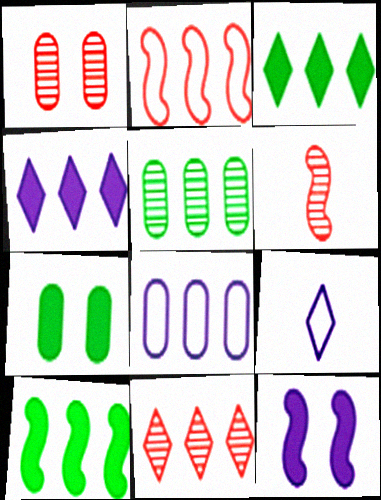[[1, 6, 11], 
[1, 9, 10], 
[2, 4, 5], 
[8, 10, 11]]